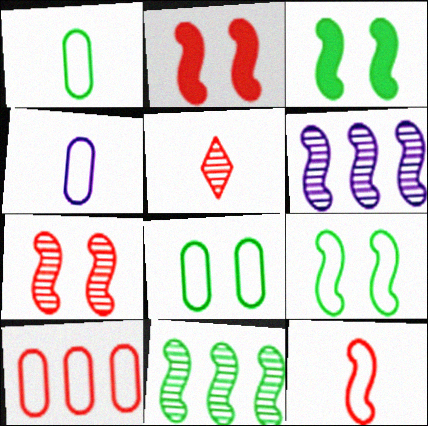[[2, 5, 10], 
[3, 6, 12], 
[4, 8, 10]]